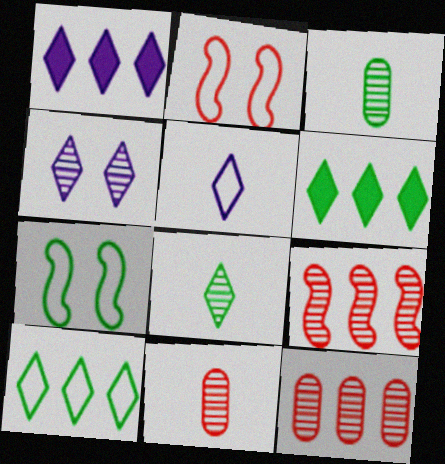[[1, 2, 3], 
[1, 4, 5], 
[1, 7, 11], 
[3, 4, 9], 
[3, 6, 7]]